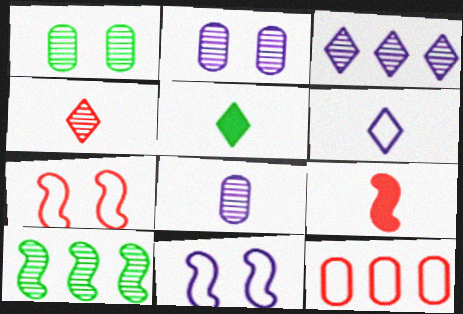[[2, 4, 10], 
[4, 5, 6], 
[9, 10, 11]]